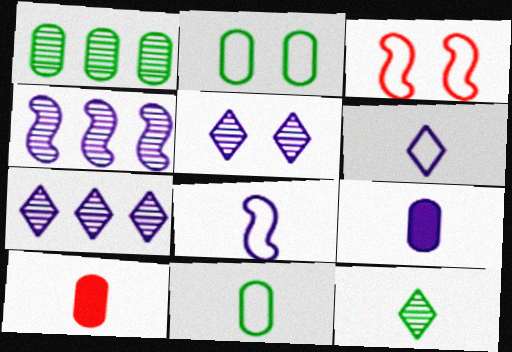[[8, 10, 12]]